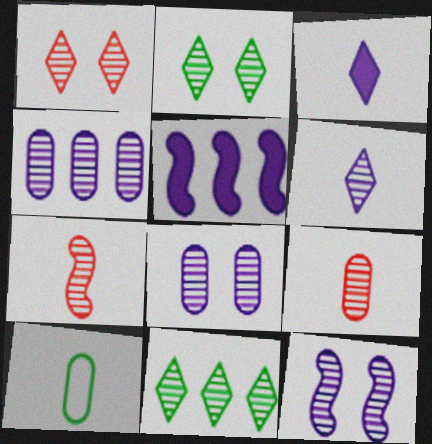[[1, 5, 10], 
[1, 6, 11], 
[2, 4, 7], 
[3, 7, 10], 
[4, 6, 12], 
[7, 8, 11], 
[9, 11, 12]]